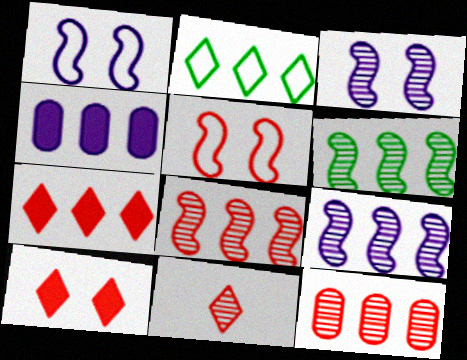[[2, 4, 8], 
[6, 8, 9]]